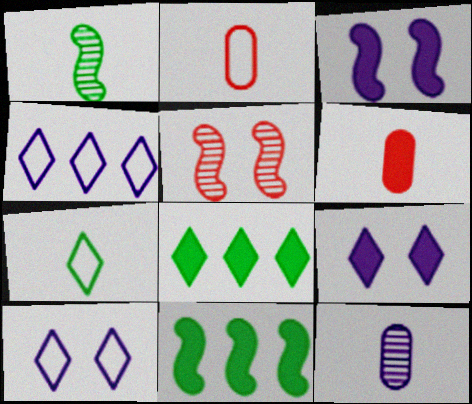[[3, 4, 12], 
[3, 6, 8], 
[6, 9, 11]]